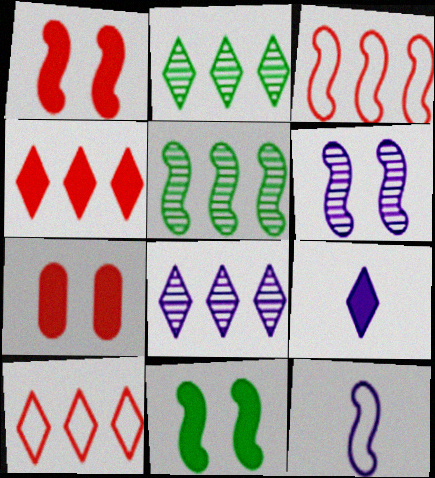[[1, 5, 12], 
[2, 7, 12]]